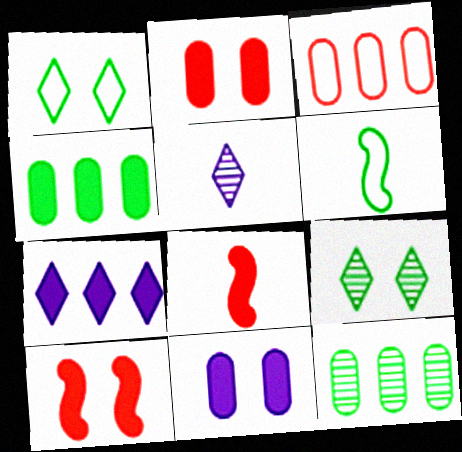[[4, 6, 9]]